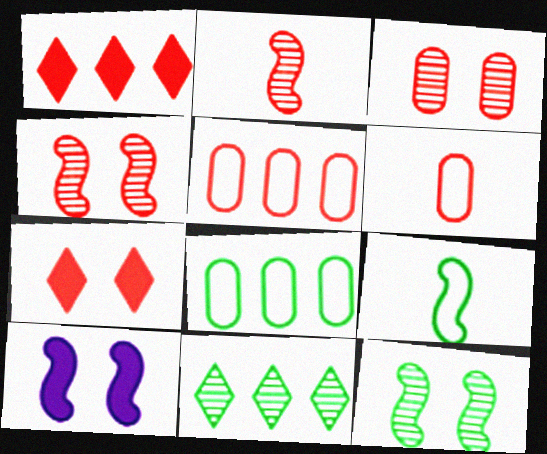[[1, 4, 6], 
[2, 5, 7], 
[6, 10, 11]]